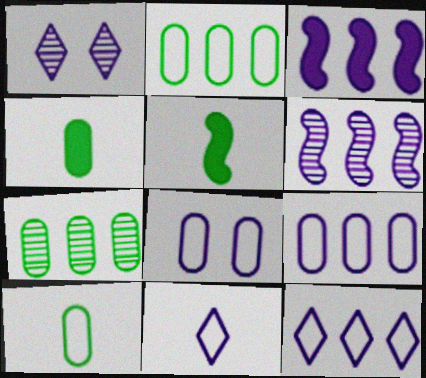[]